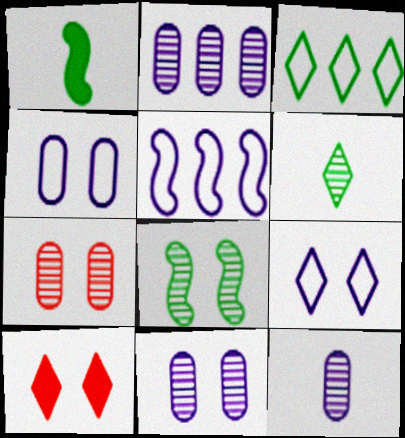[[2, 11, 12], 
[4, 8, 10]]